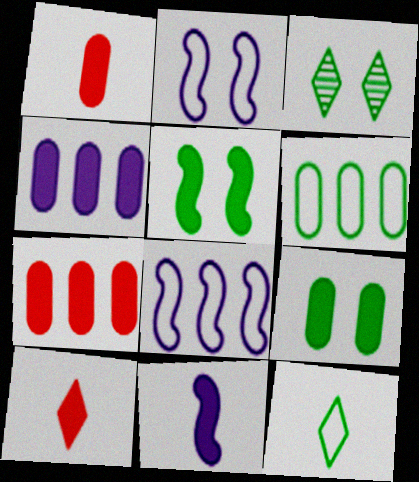[[1, 3, 8], 
[1, 4, 9], 
[4, 5, 10]]